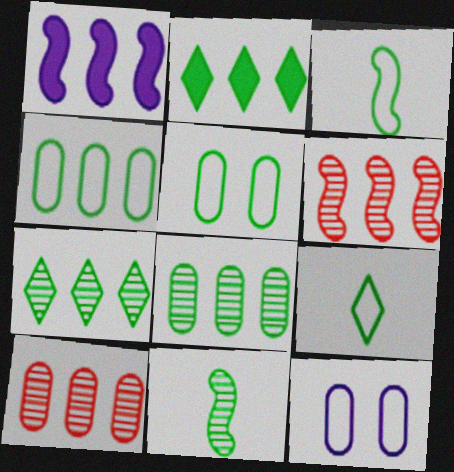[[2, 5, 11]]